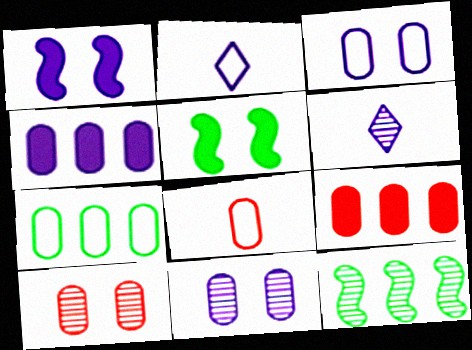[[3, 7, 8], 
[6, 10, 12], 
[8, 9, 10]]